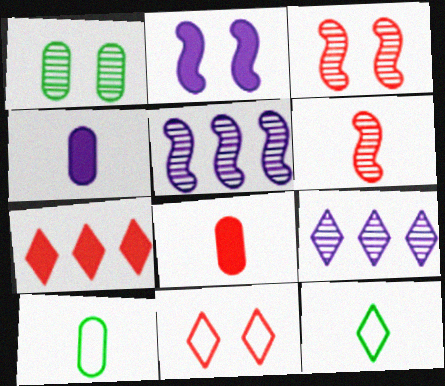[[1, 2, 11], 
[1, 6, 9], 
[4, 6, 12]]